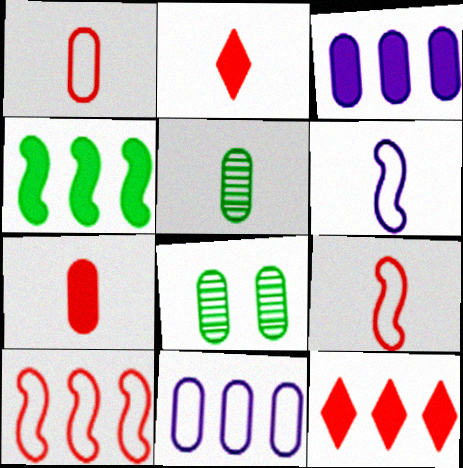[[1, 3, 8], 
[2, 5, 6], 
[3, 4, 12], 
[6, 8, 12], 
[7, 8, 11]]